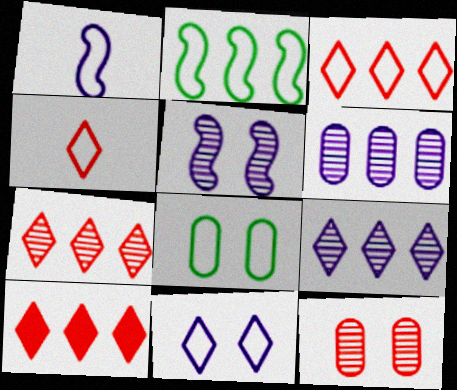[[1, 3, 8], 
[2, 6, 10], 
[3, 7, 10]]